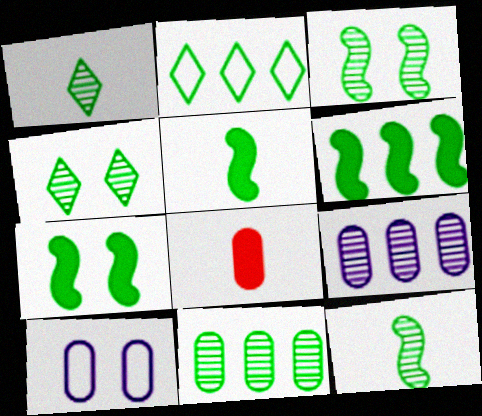[[1, 3, 11], 
[2, 6, 11], 
[4, 11, 12], 
[5, 6, 7], 
[8, 10, 11]]